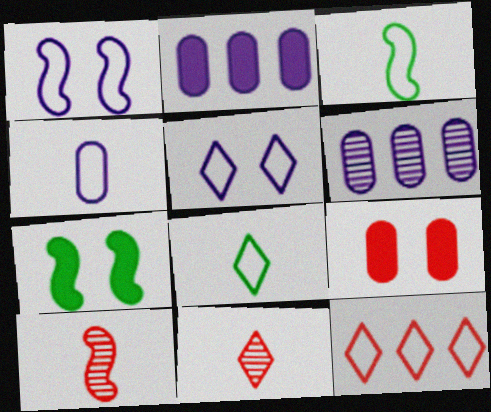[[5, 8, 12], 
[9, 10, 12]]